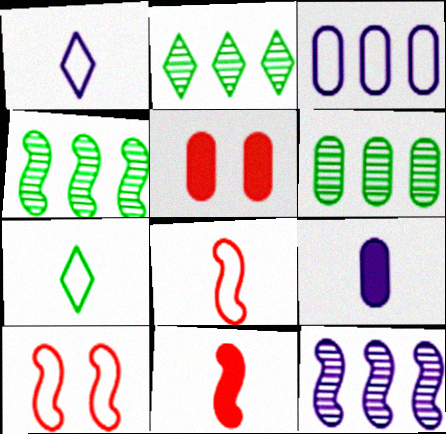[[1, 4, 5], 
[2, 4, 6], 
[2, 9, 10], 
[3, 7, 10], 
[5, 7, 12]]